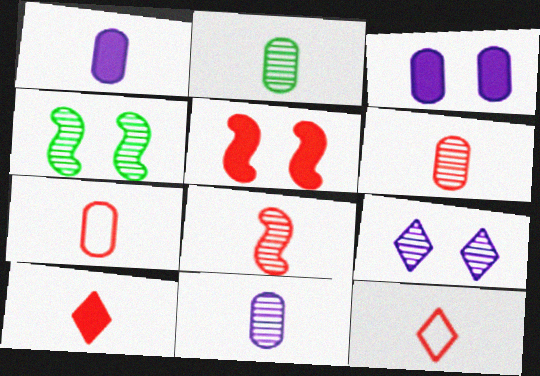[[1, 2, 7], 
[2, 6, 11], 
[7, 8, 10]]